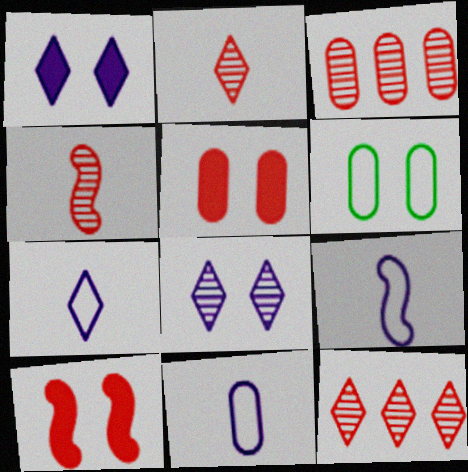[[6, 8, 10], 
[7, 9, 11]]